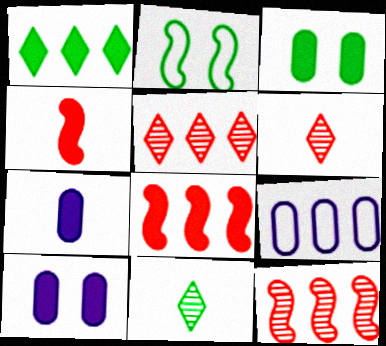[[1, 4, 10], 
[1, 9, 12], 
[2, 5, 7]]